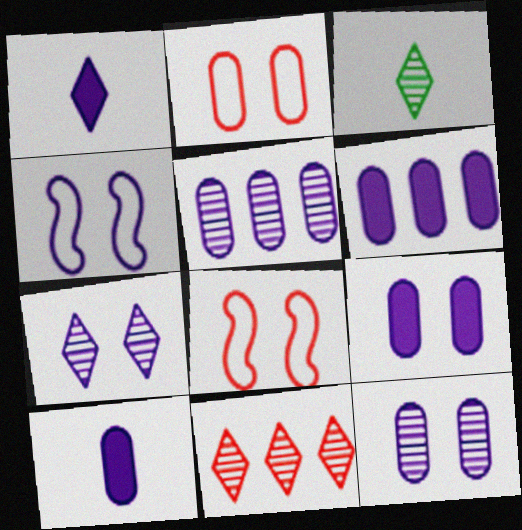[[1, 4, 5], 
[3, 6, 8], 
[3, 7, 11], 
[4, 7, 9], 
[6, 9, 10]]